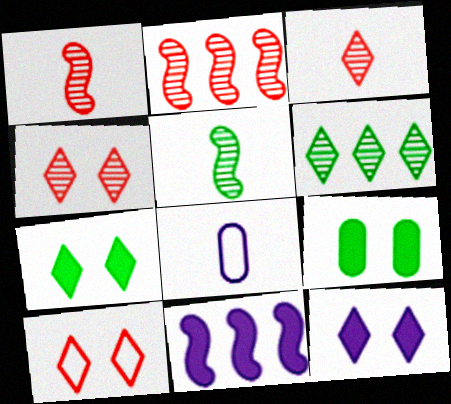[[2, 7, 8]]